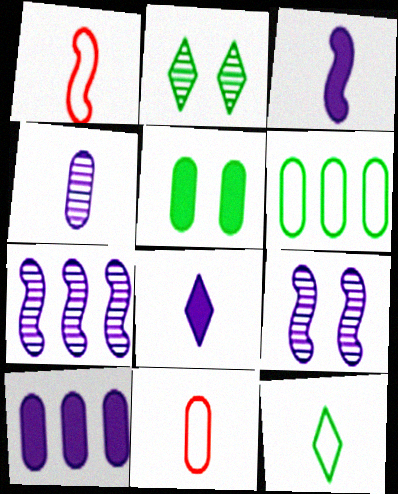[[1, 2, 10]]